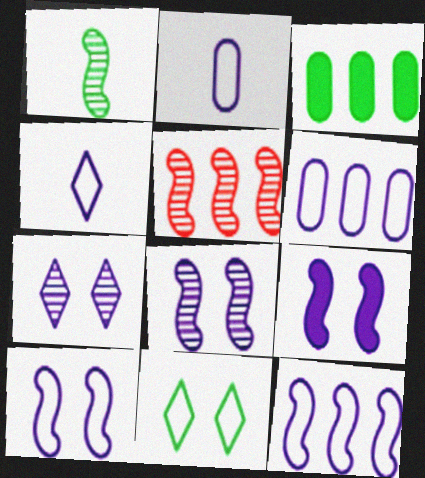[[1, 3, 11], 
[1, 5, 8], 
[4, 6, 10], 
[8, 9, 10]]